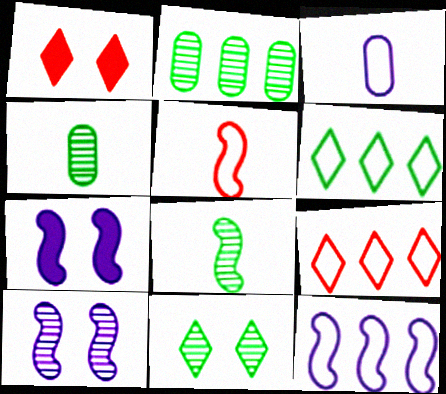[[1, 4, 12], 
[2, 8, 11], 
[4, 7, 9]]